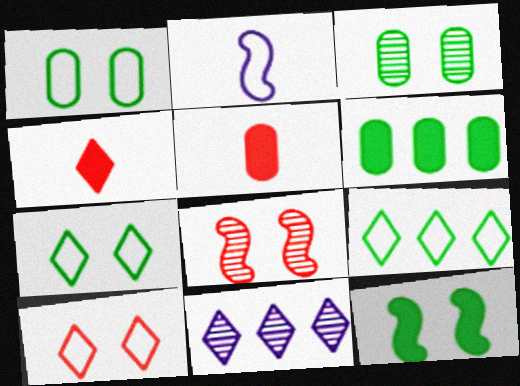[[3, 7, 12], 
[4, 7, 11]]